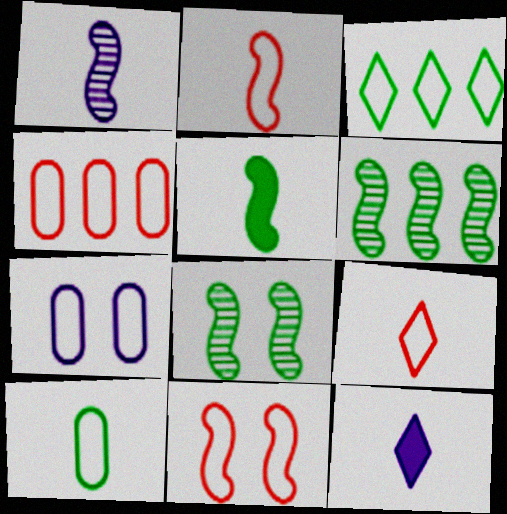[[1, 2, 5], 
[2, 3, 7], 
[4, 7, 10], 
[4, 8, 12], 
[4, 9, 11]]